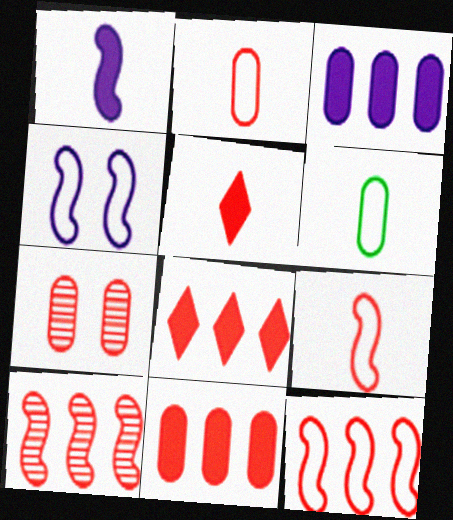[[2, 7, 11], 
[3, 6, 7], 
[5, 7, 12], 
[7, 8, 9]]